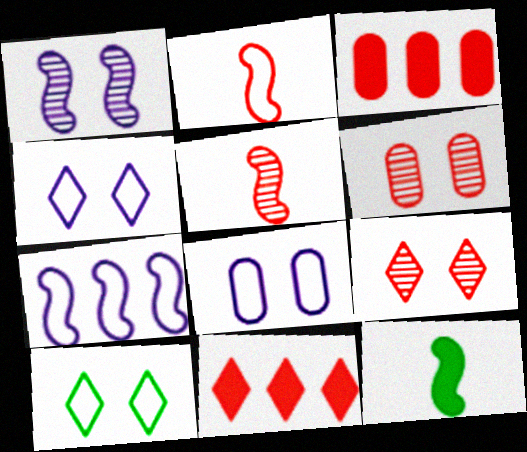[[2, 3, 9], 
[2, 6, 11]]